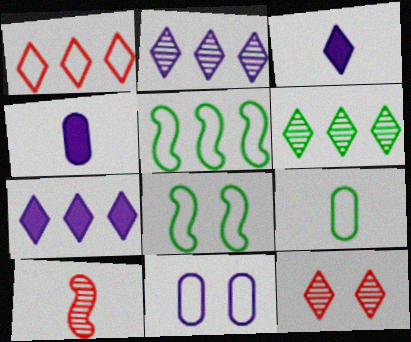[[1, 6, 7], 
[3, 9, 10], 
[4, 5, 12]]